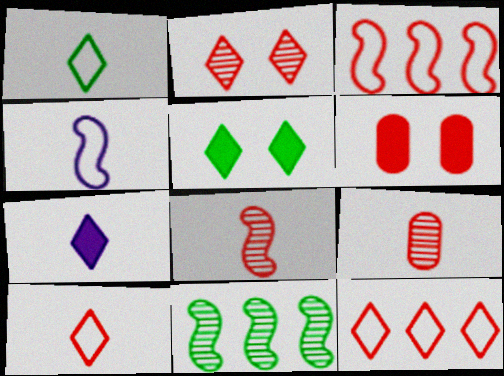[[6, 8, 12]]